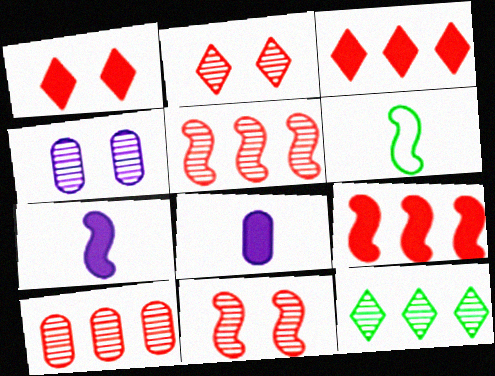[[3, 4, 6]]